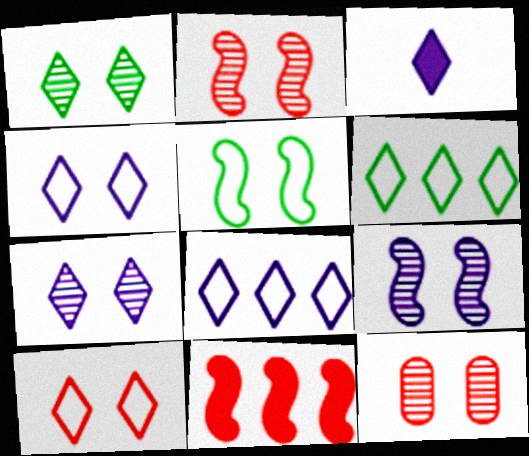[[1, 9, 12], 
[3, 7, 8]]